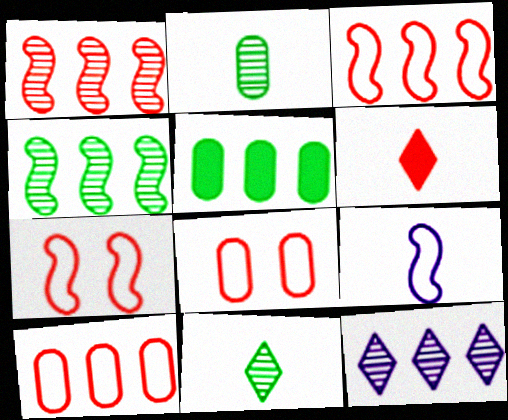[[1, 6, 8], 
[2, 6, 9], 
[3, 5, 12]]